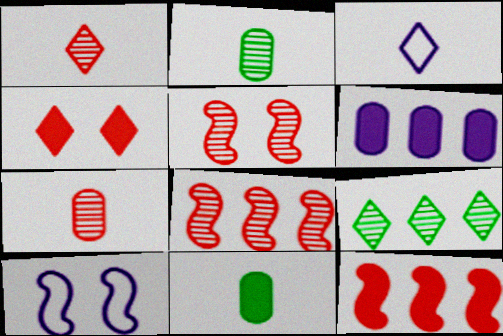[[3, 4, 9]]